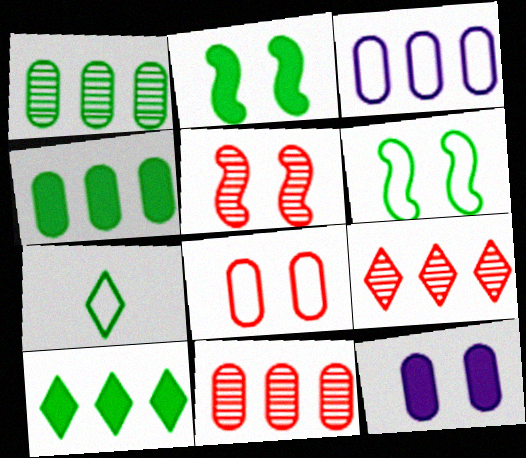[[1, 2, 7], 
[3, 4, 11]]